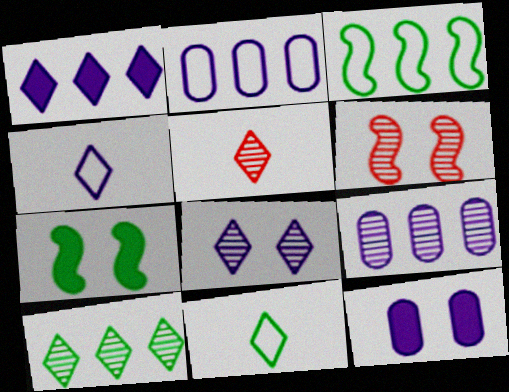[[1, 4, 8], 
[2, 5, 7], 
[3, 5, 12], 
[5, 8, 10]]